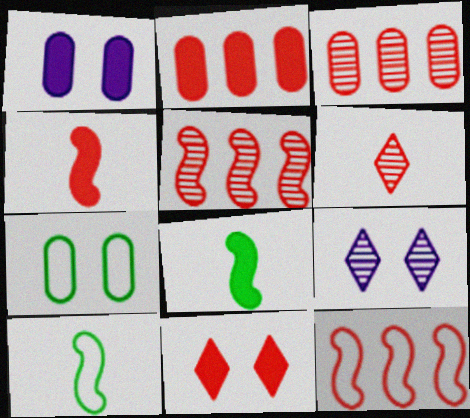[[2, 4, 11], 
[2, 9, 10]]